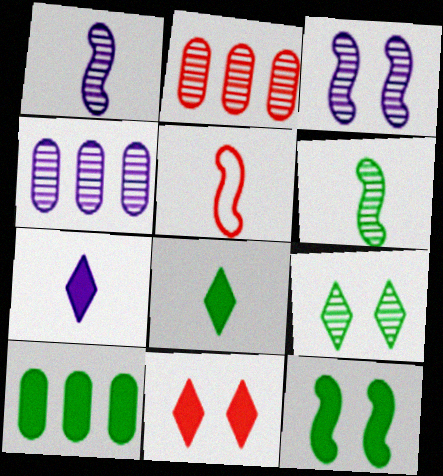[[1, 2, 9], 
[2, 5, 11], 
[8, 10, 12]]